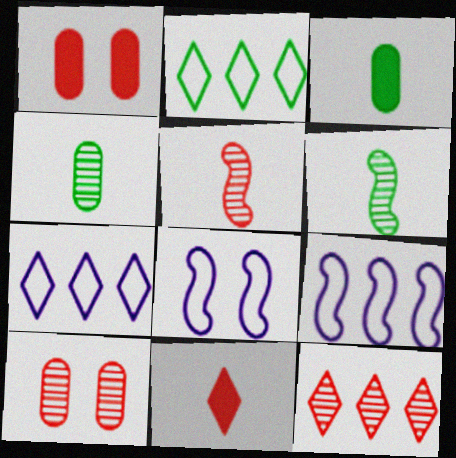[[1, 6, 7], 
[3, 8, 12], 
[5, 10, 12]]